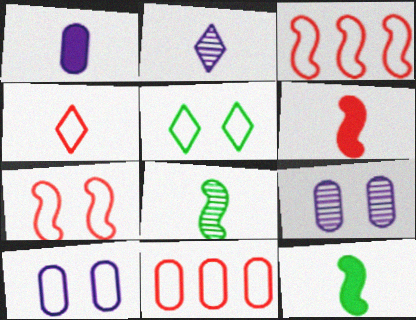[[1, 4, 8], 
[4, 7, 11], 
[5, 7, 10]]